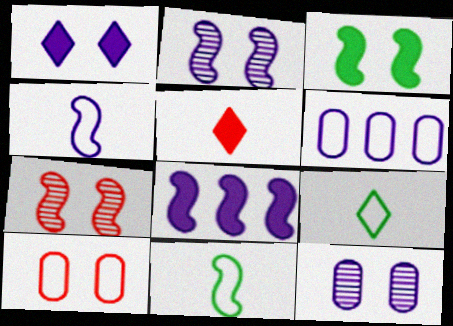[[2, 4, 8], 
[7, 8, 11]]